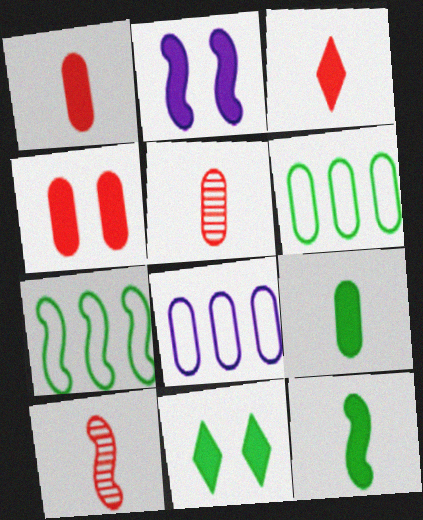[[2, 4, 11], 
[2, 7, 10], 
[8, 10, 11]]